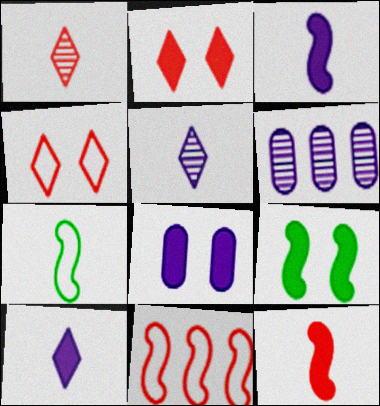[[2, 6, 7], 
[2, 8, 9]]